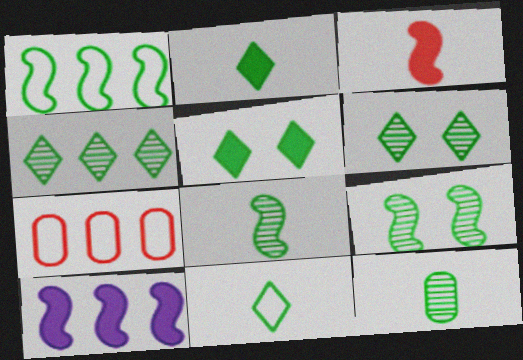[[1, 5, 12], 
[4, 5, 11], 
[4, 7, 10], 
[4, 9, 12]]